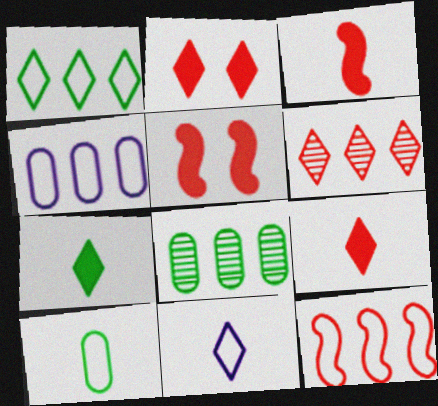[[1, 4, 12], 
[5, 8, 11]]